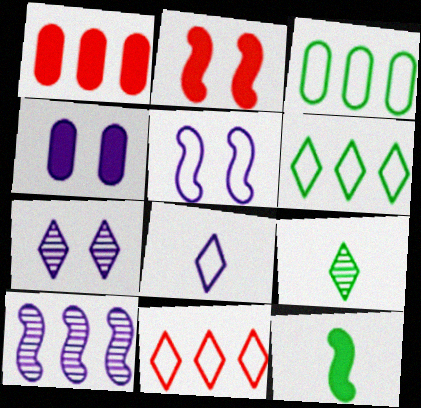[[1, 5, 9], 
[1, 6, 10], 
[4, 5, 7], 
[4, 8, 10]]